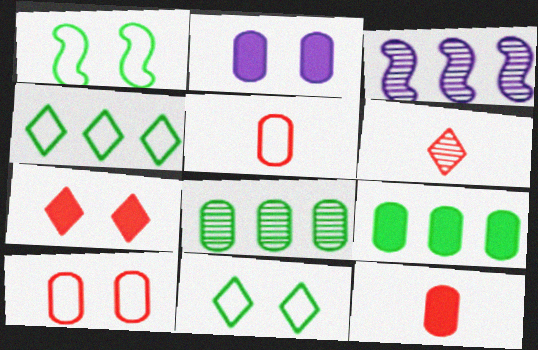[[2, 5, 8], 
[2, 9, 12], 
[3, 11, 12]]